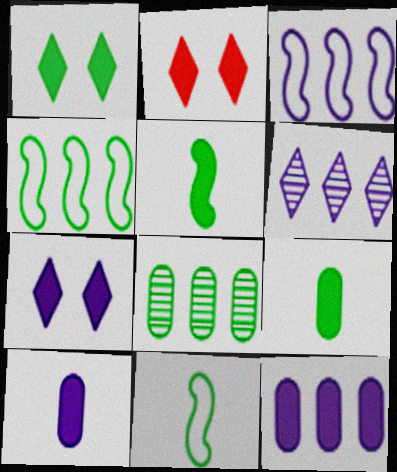[[1, 2, 7], 
[1, 8, 11], 
[2, 5, 12], 
[3, 6, 12]]